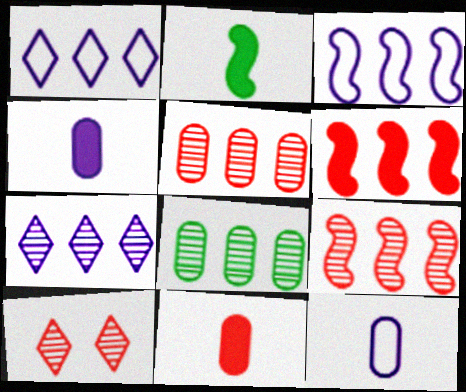[[1, 6, 8], 
[7, 8, 9]]